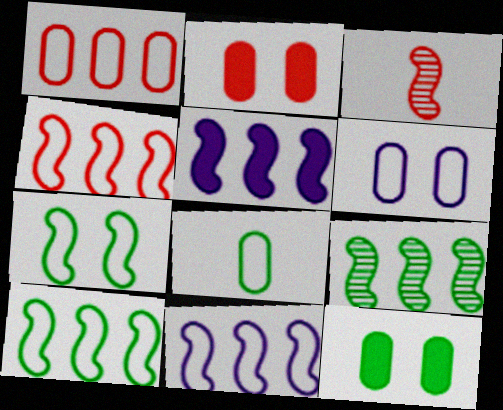[[1, 6, 8], 
[3, 5, 7], 
[4, 5, 9], 
[4, 10, 11]]